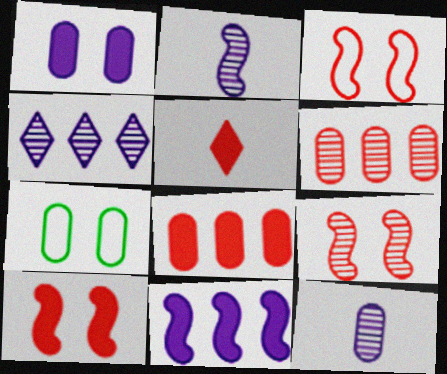[[3, 5, 6], 
[3, 9, 10], 
[5, 8, 10], 
[7, 8, 12]]